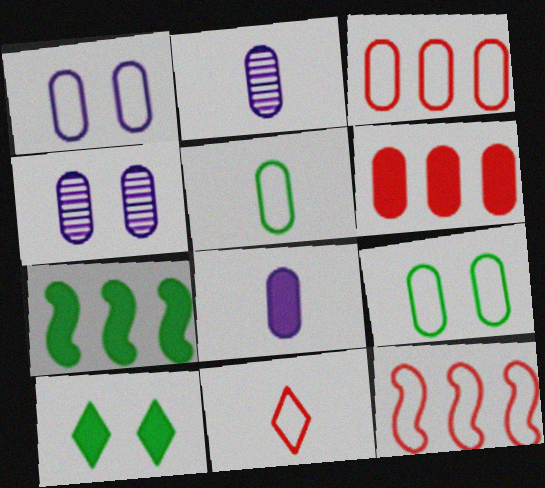[[1, 3, 5], 
[2, 6, 9], 
[2, 10, 12], 
[4, 5, 6], 
[4, 7, 11]]